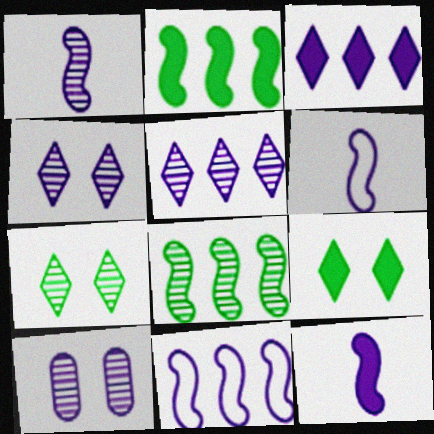[[1, 5, 10], 
[1, 6, 12], 
[3, 6, 10]]